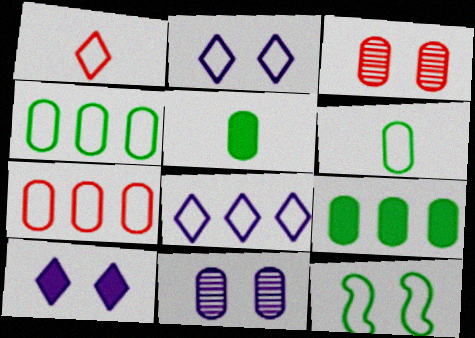[[3, 10, 12], 
[5, 7, 11]]